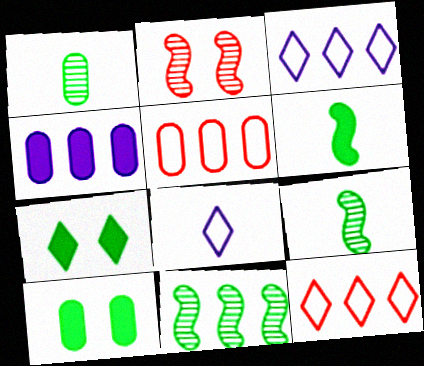[[4, 11, 12]]